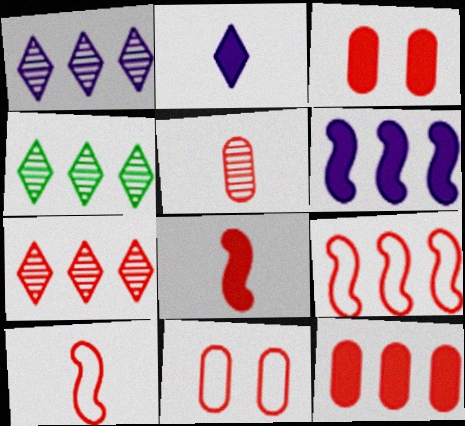[[1, 4, 7], 
[3, 7, 10], 
[5, 11, 12], 
[7, 8, 11], 
[7, 9, 12]]